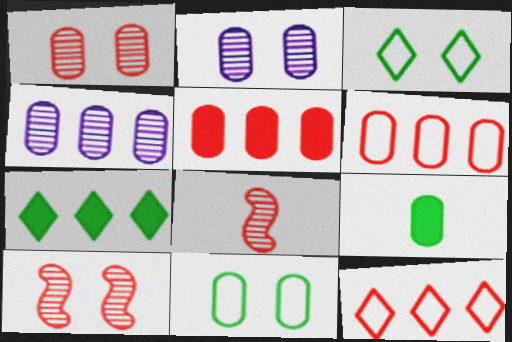[[2, 6, 9]]